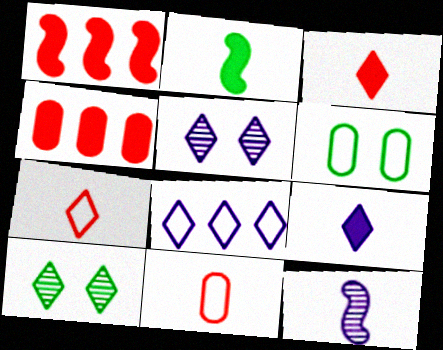[[3, 8, 10], 
[5, 8, 9]]